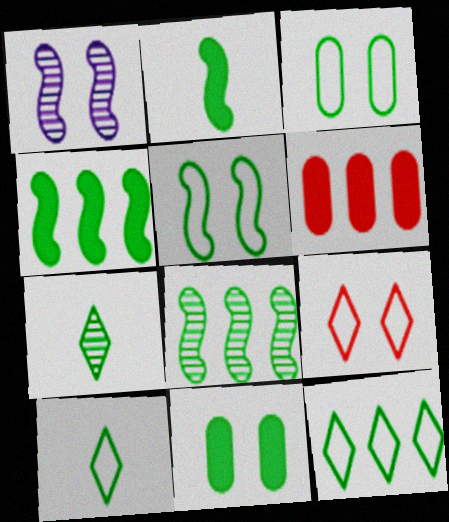[[1, 6, 10], 
[1, 9, 11], 
[2, 5, 8], 
[3, 4, 7], 
[8, 10, 11]]